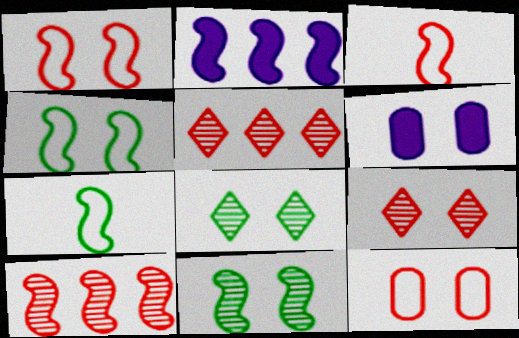[[1, 6, 8], 
[2, 3, 11], 
[4, 6, 9], 
[5, 6, 7]]